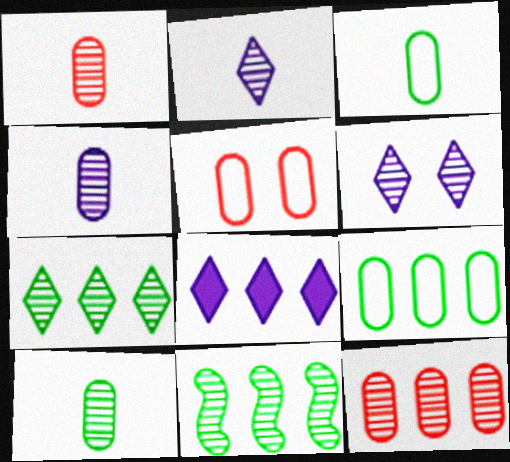[[1, 4, 10], 
[1, 6, 11]]